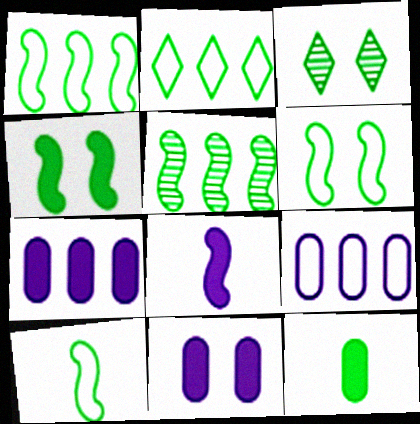[[1, 3, 12], 
[1, 6, 10], 
[4, 5, 10]]